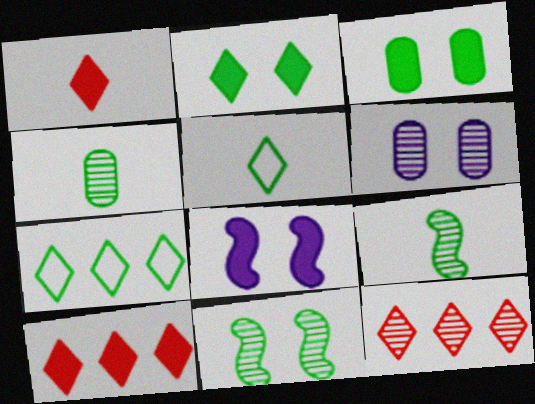[[3, 7, 9], 
[6, 9, 12]]